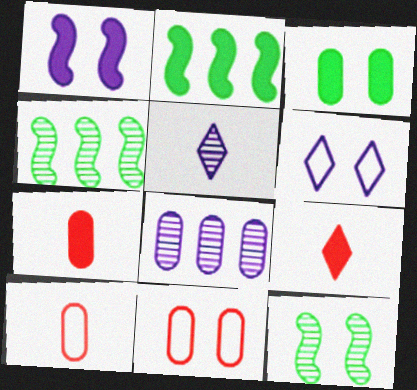[[2, 5, 11], 
[3, 8, 10], 
[4, 6, 7]]